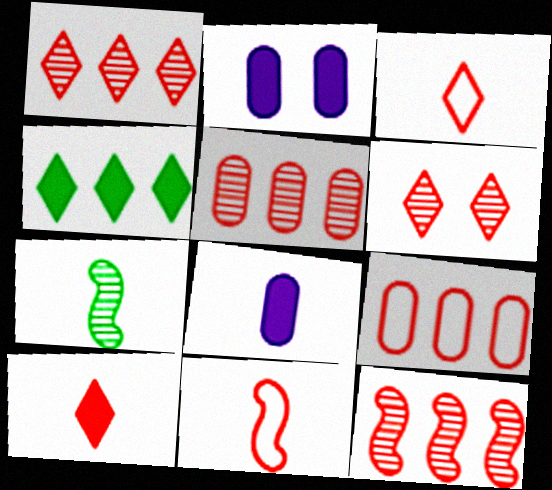[[1, 5, 12], 
[3, 7, 8]]